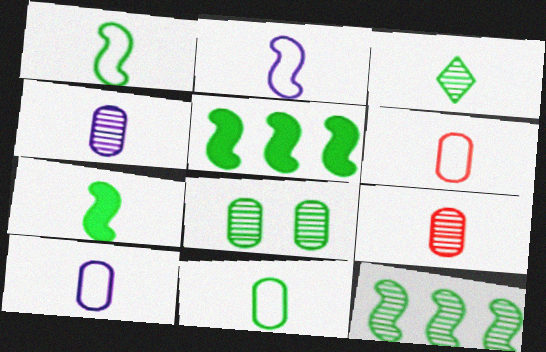[[3, 7, 11], 
[3, 8, 12], 
[6, 10, 11]]